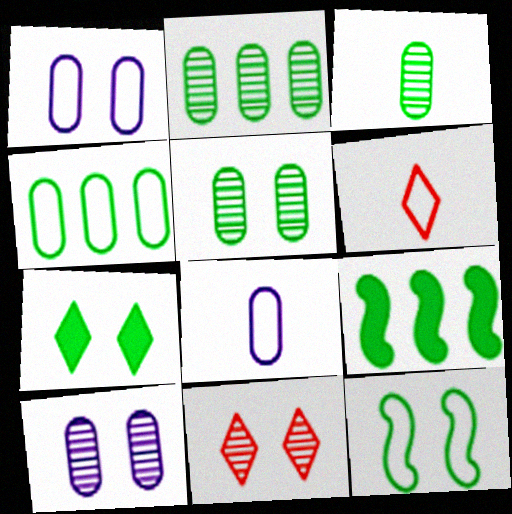[[2, 3, 5], 
[5, 7, 12], 
[6, 9, 10], 
[8, 9, 11]]